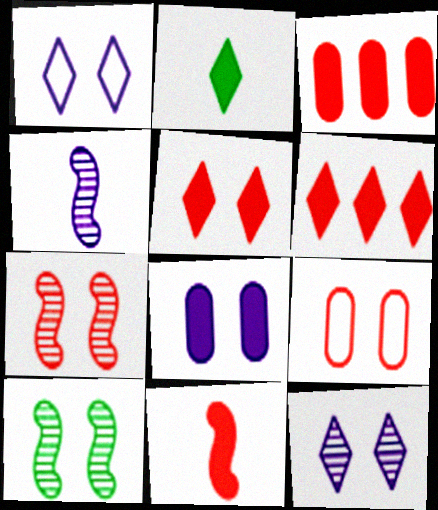[[3, 5, 11], 
[5, 7, 9]]